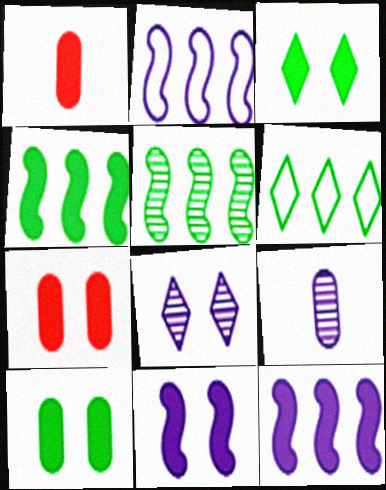[[1, 3, 12], 
[3, 7, 11]]